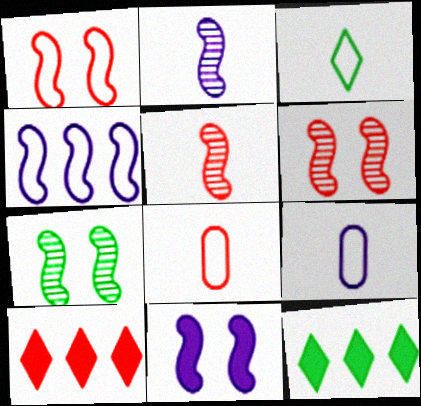[[1, 7, 11], 
[2, 4, 11], 
[6, 8, 10], 
[6, 9, 12], 
[7, 9, 10]]